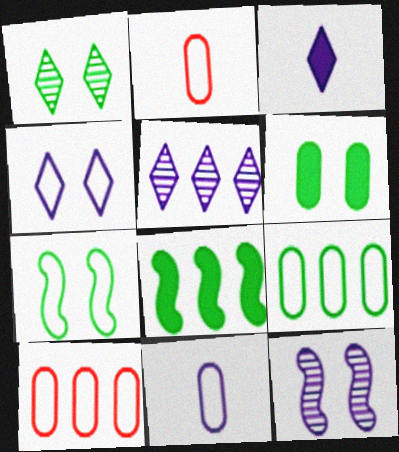[[1, 6, 7], 
[3, 4, 5], 
[5, 8, 10]]